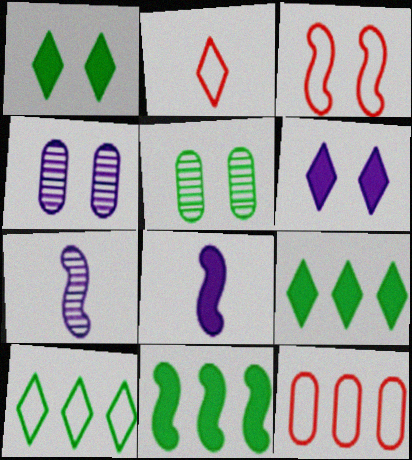[[1, 3, 4], 
[1, 7, 12], 
[2, 3, 12], 
[2, 4, 11], 
[3, 5, 6], 
[3, 7, 11]]